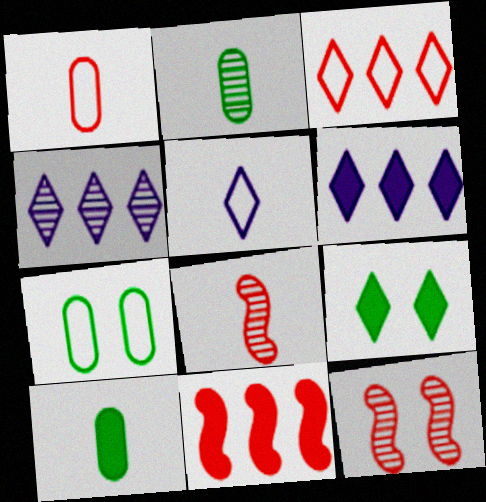[[2, 4, 12], 
[5, 8, 10], 
[6, 7, 8]]